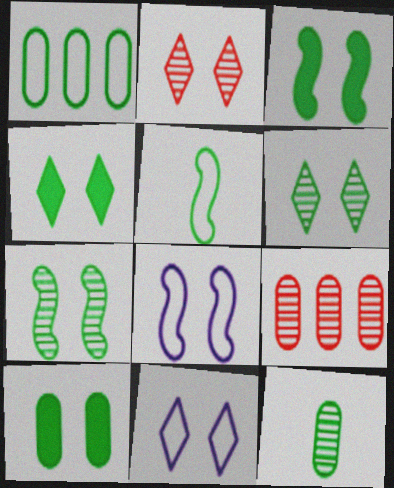[[1, 10, 12], 
[2, 4, 11], 
[2, 8, 10], 
[3, 4, 10]]